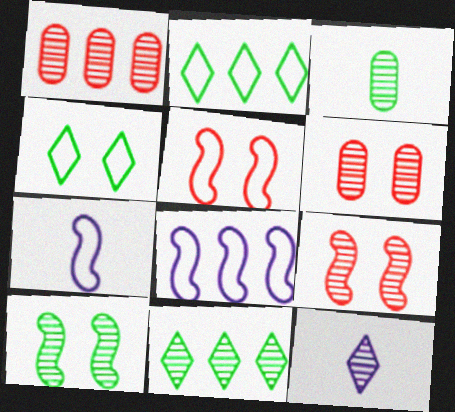[[1, 10, 12], 
[3, 10, 11]]